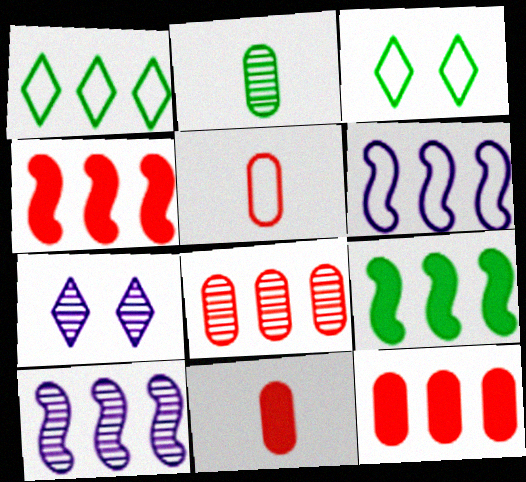[[1, 10, 12], 
[2, 3, 9], 
[3, 5, 6], 
[3, 10, 11], 
[5, 7, 9]]